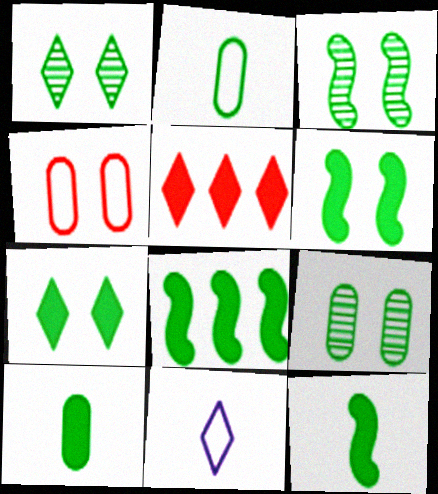[[1, 2, 8], 
[1, 3, 9], 
[1, 5, 11], 
[6, 8, 12], 
[7, 8, 10]]